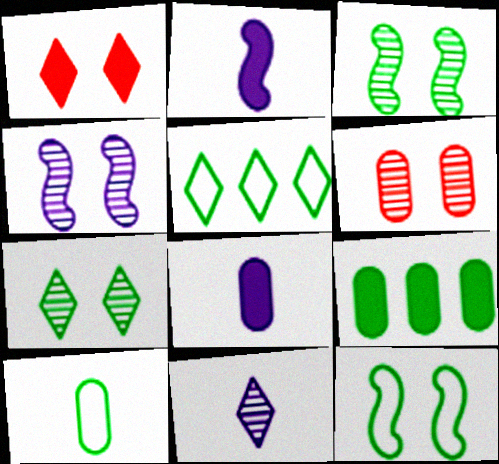[[1, 2, 9], 
[1, 5, 11], 
[2, 5, 6], 
[4, 6, 7], 
[5, 10, 12]]